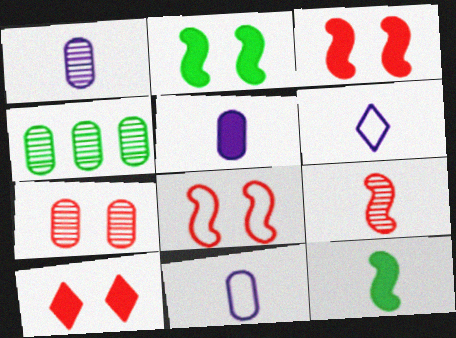[[1, 4, 7], 
[1, 5, 11], 
[3, 4, 6], 
[7, 8, 10]]